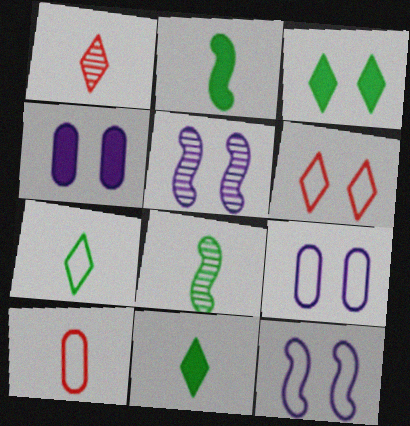[]